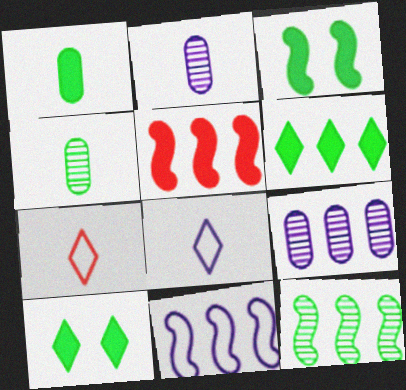[[1, 3, 6], 
[3, 7, 9], 
[5, 11, 12]]